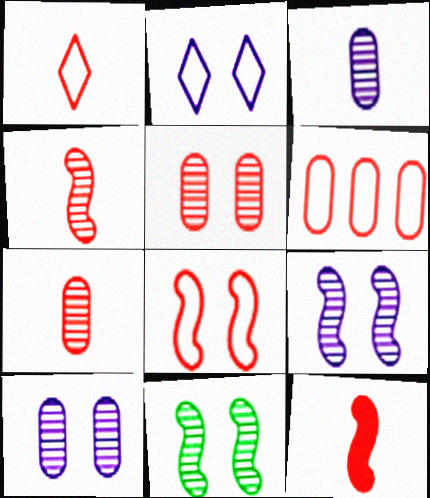[[1, 6, 8], 
[1, 7, 12]]